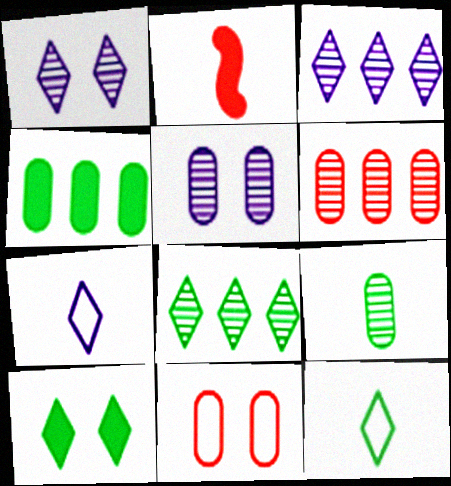[[2, 7, 9], 
[5, 6, 9], 
[8, 10, 12]]